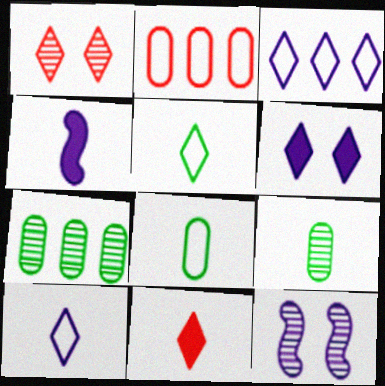[]